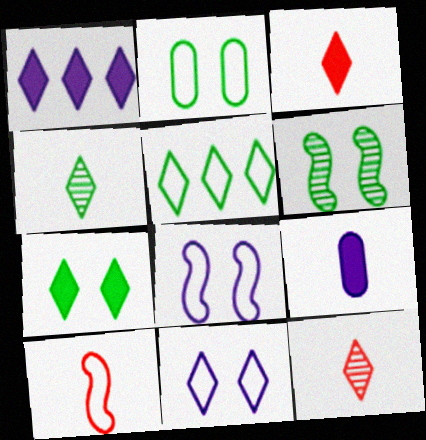[[1, 3, 7], 
[2, 6, 7], 
[4, 5, 7], 
[4, 9, 10]]